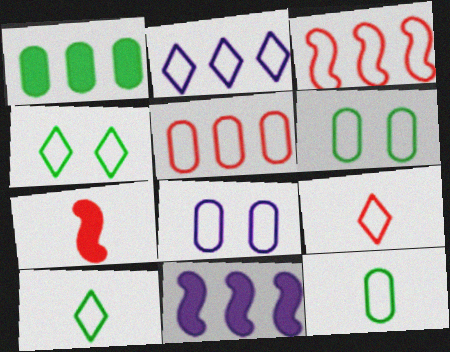[[2, 4, 9], 
[3, 8, 10], 
[5, 8, 12]]